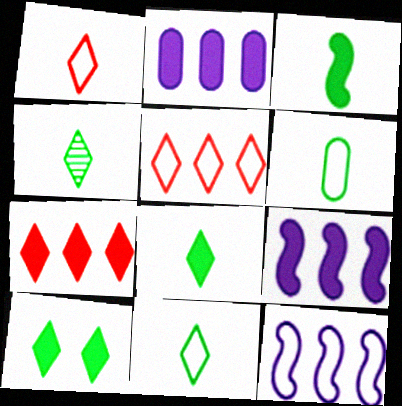[[3, 4, 6], 
[4, 8, 11]]